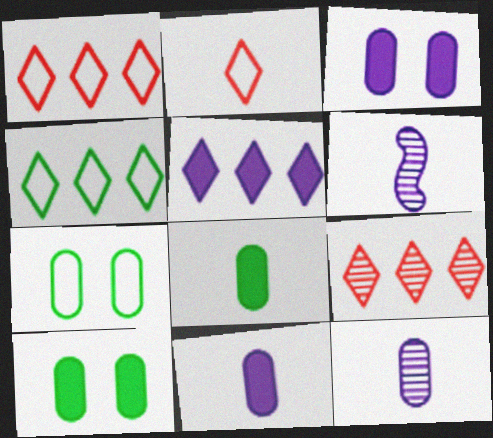[[1, 6, 10], 
[2, 6, 8], 
[4, 5, 9]]